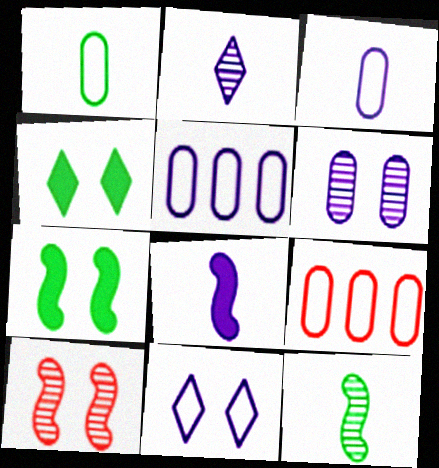[[2, 3, 8], 
[2, 7, 9]]